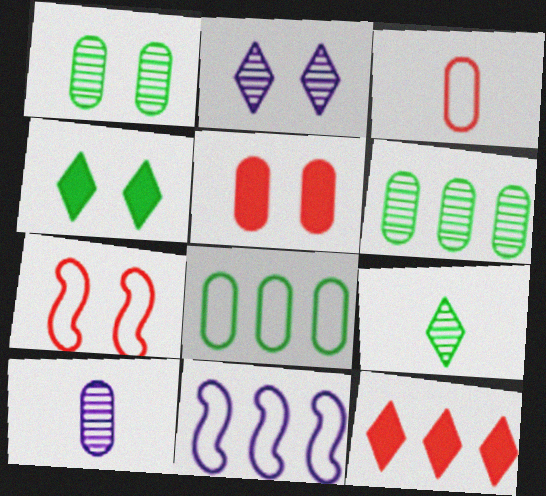[[5, 8, 10], 
[5, 9, 11], 
[6, 11, 12]]